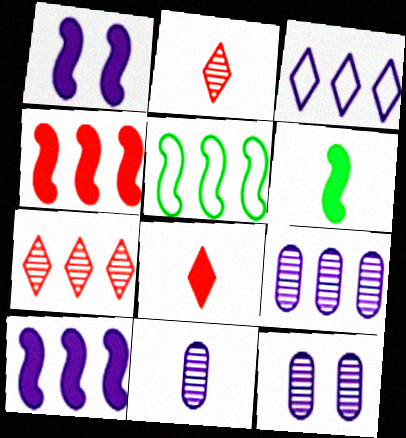[[1, 3, 11], 
[1, 4, 6], 
[3, 9, 10], 
[5, 8, 12], 
[9, 11, 12]]